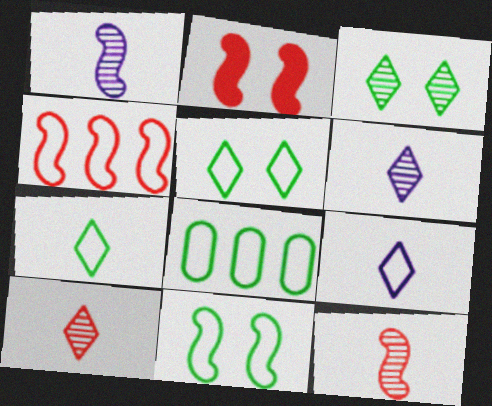[[2, 4, 12], 
[2, 6, 8], 
[7, 8, 11]]